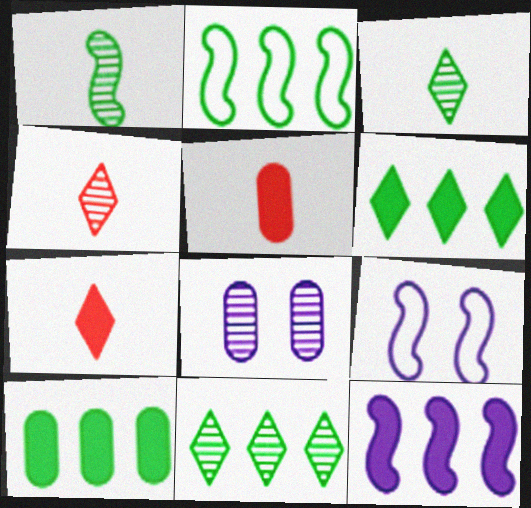[[2, 7, 8], 
[2, 10, 11], 
[4, 9, 10], 
[5, 9, 11]]